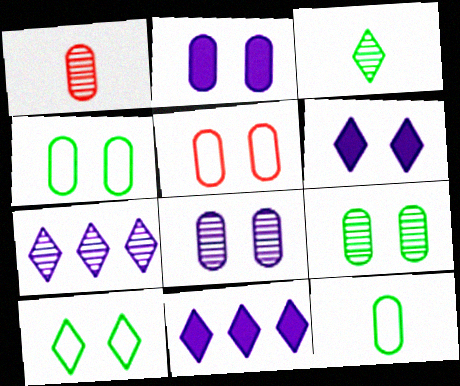[[2, 5, 9]]